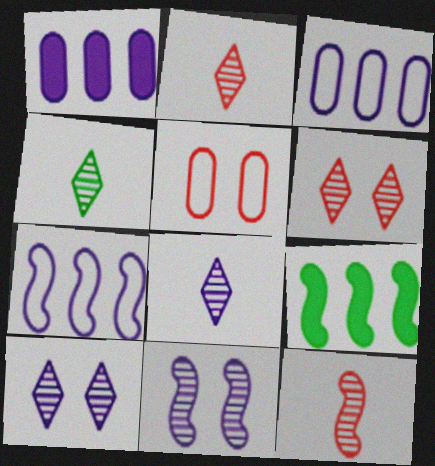[[2, 4, 8], 
[5, 8, 9]]